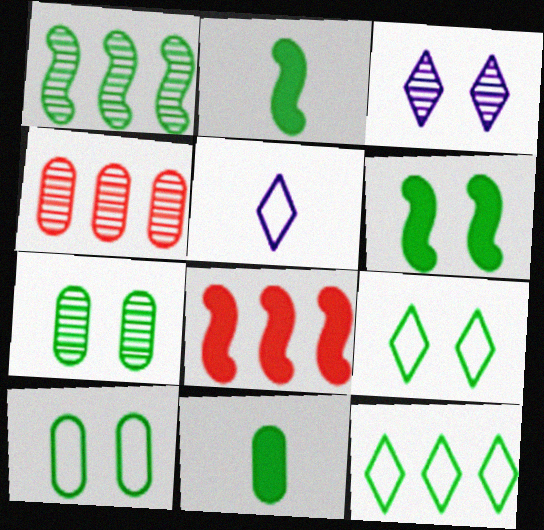[[1, 9, 11], 
[2, 7, 12], 
[4, 5, 6], 
[5, 7, 8], 
[6, 7, 9]]